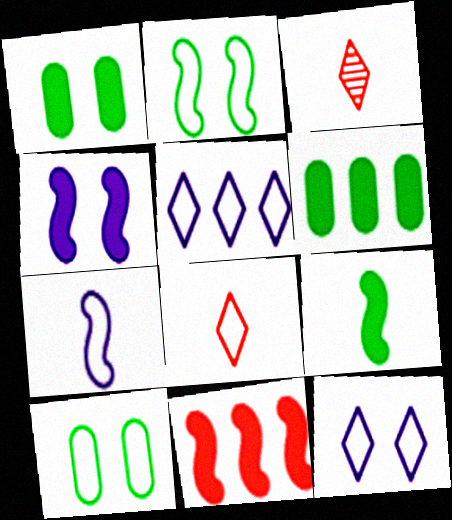[[4, 9, 11]]